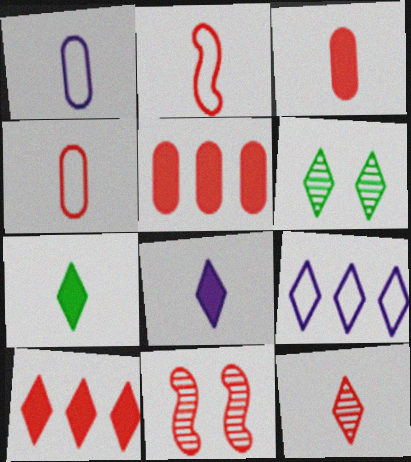[[2, 3, 12], 
[4, 10, 11]]